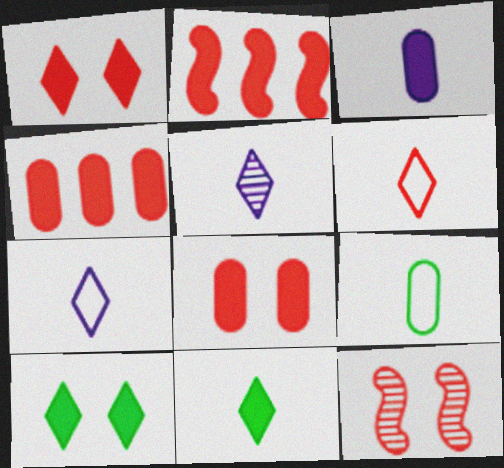[[2, 3, 10], 
[4, 6, 12], 
[5, 6, 11]]